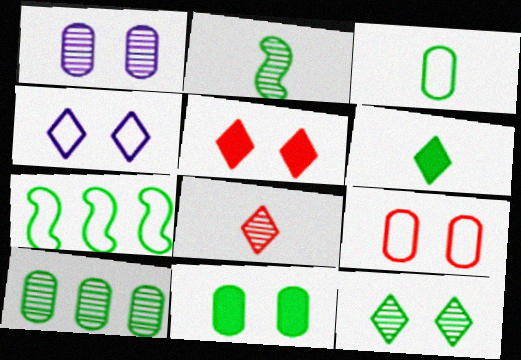[[1, 9, 11], 
[2, 3, 6], 
[2, 10, 12], 
[3, 10, 11], 
[4, 5, 12]]